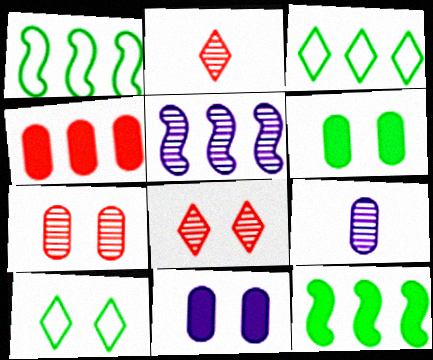[[1, 2, 11], 
[3, 4, 5]]